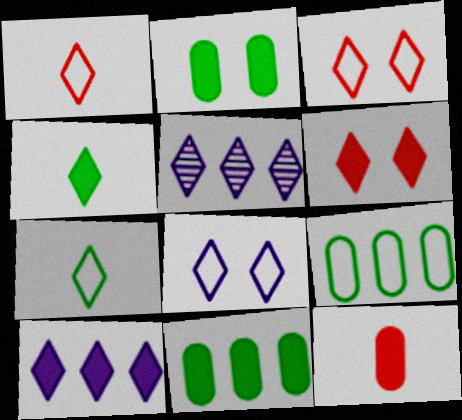[[3, 4, 5], 
[4, 6, 10], 
[5, 6, 7]]